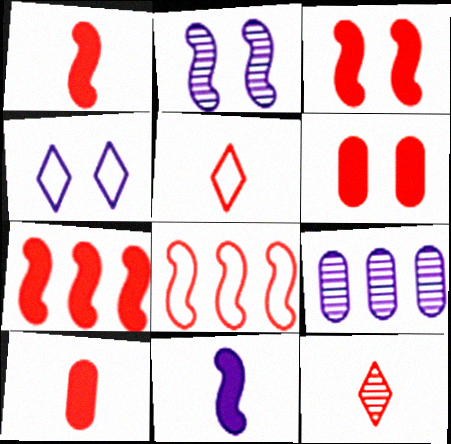[[1, 3, 7], 
[4, 9, 11], 
[6, 8, 12]]